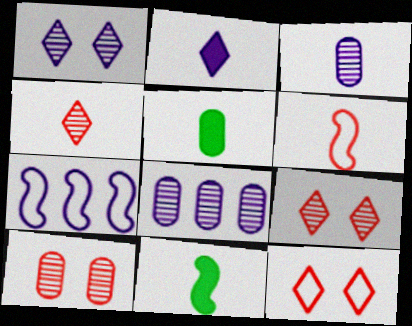[[5, 7, 9], 
[8, 11, 12]]